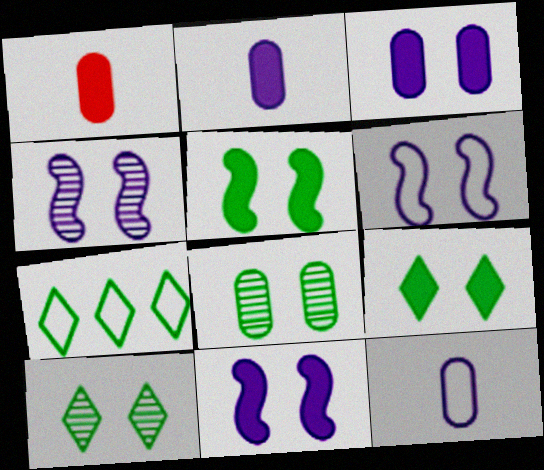[[1, 4, 7], 
[4, 6, 11]]